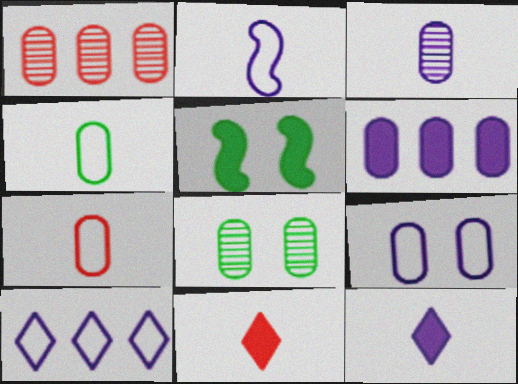[[1, 3, 8], 
[2, 3, 12], 
[2, 9, 10], 
[3, 6, 9], 
[5, 6, 11], 
[6, 7, 8]]